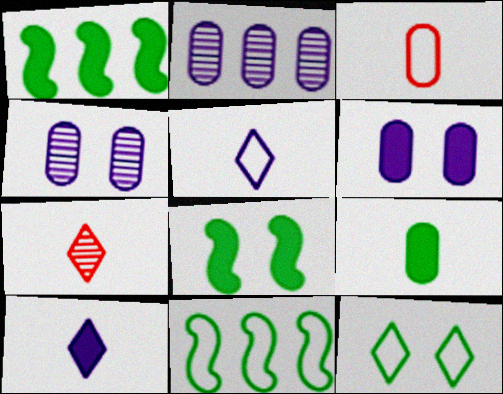[[6, 7, 11]]